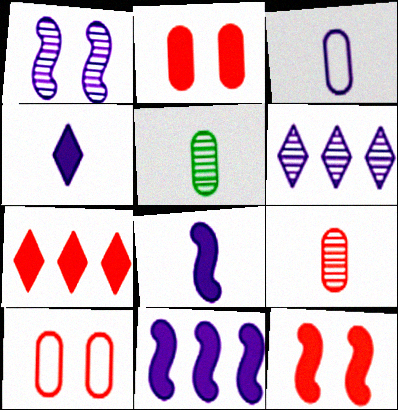[]